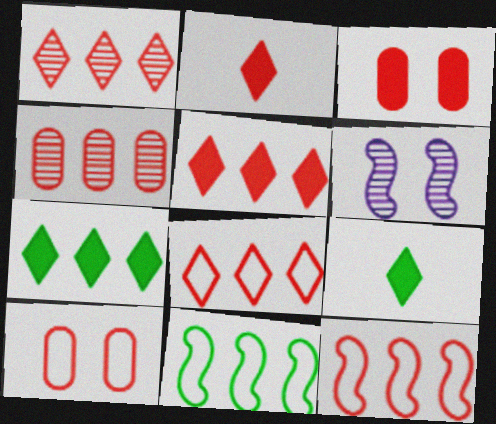[[1, 5, 8], 
[4, 5, 12]]